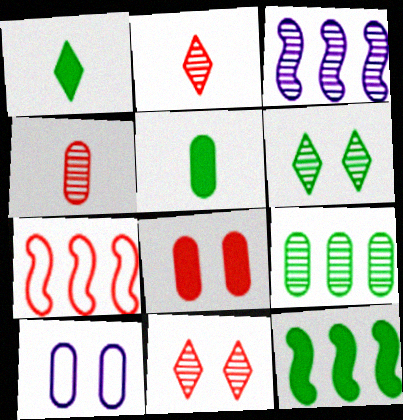[[2, 7, 8], 
[2, 10, 12], 
[3, 4, 6], 
[3, 7, 12]]